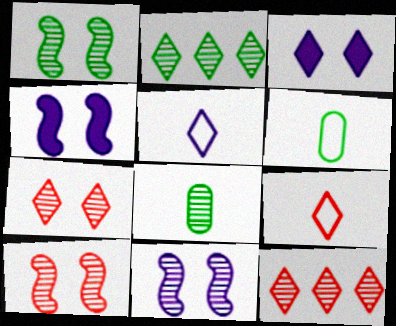[[1, 2, 8], 
[1, 10, 11], 
[2, 3, 9], 
[4, 6, 12], 
[8, 11, 12]]